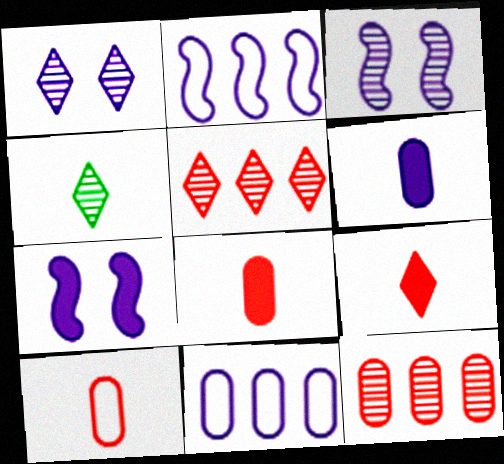[[1, 2, 6], 
[1, 4, 5], 
[3, 4, 12]]